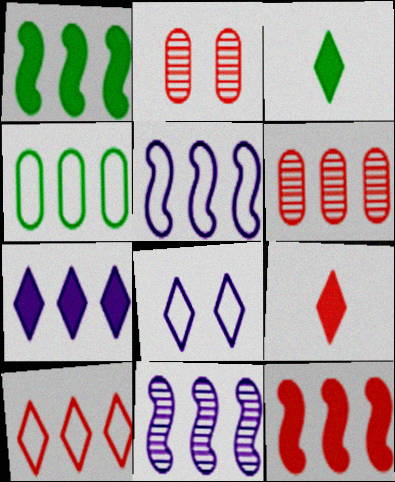[[2, 3, 5], 
[4, 5, 10], 
[6, 10, 12]]